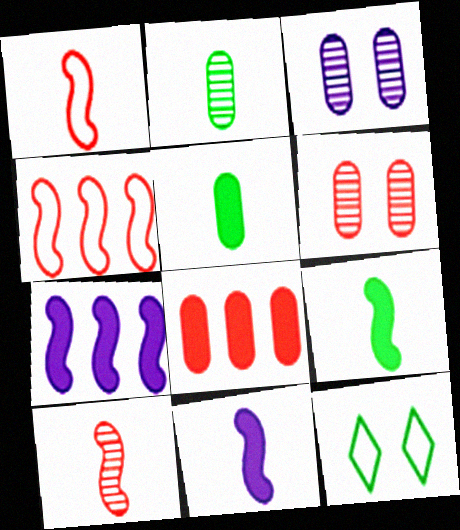[]